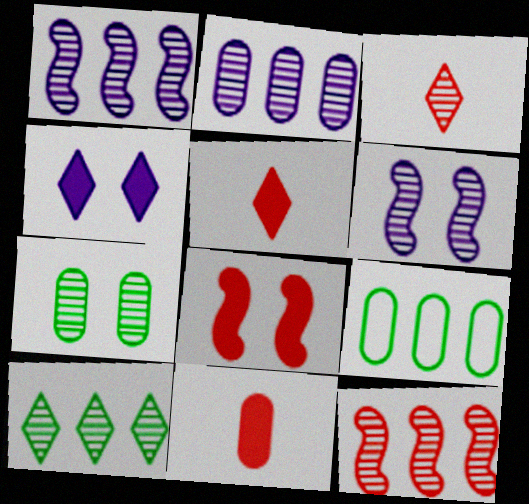[[1, 3, 7], 
[2, 10, 12], 
[5, 6, 9]]